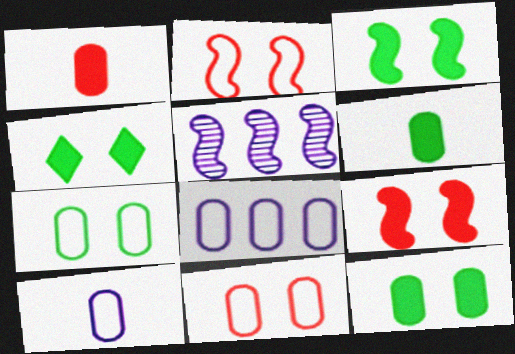[[3, 4, 12]]